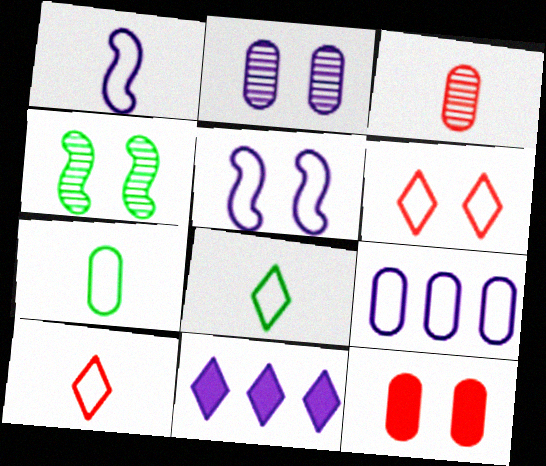[[1, 2, 11], 
[1, 7, 10]]